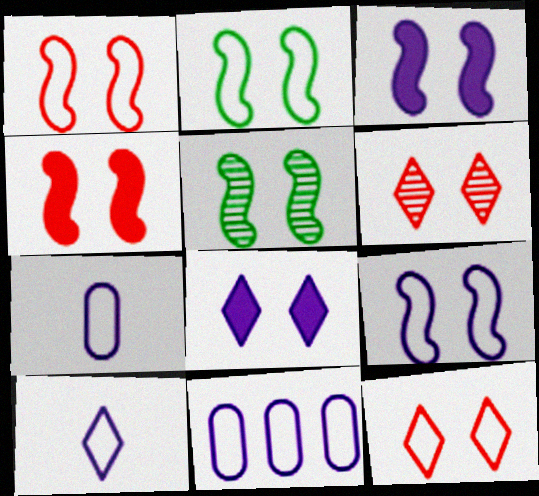[[1, 2, 9], 
[1, 3, 5], 
[4, 5, 9], 
[9, 10, 11]]